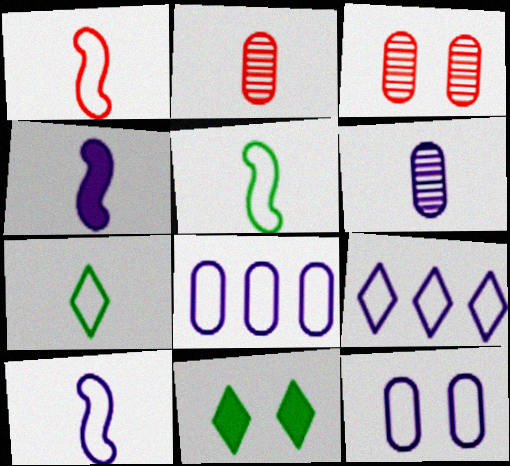[[1, 5, 10], 
[2, 4, 7], 
[9, 10, 12]]